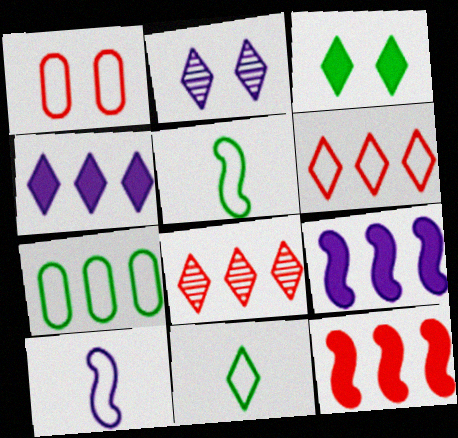[[7, 8, 9]]